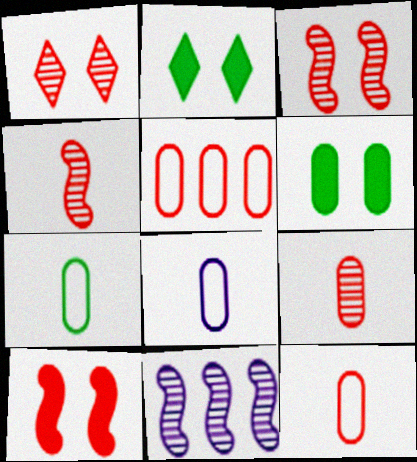[[2, 11, 12], 
[7, 8, 12]]